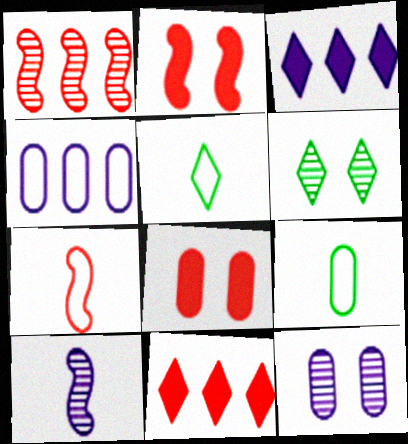[[1, 2, 7]]